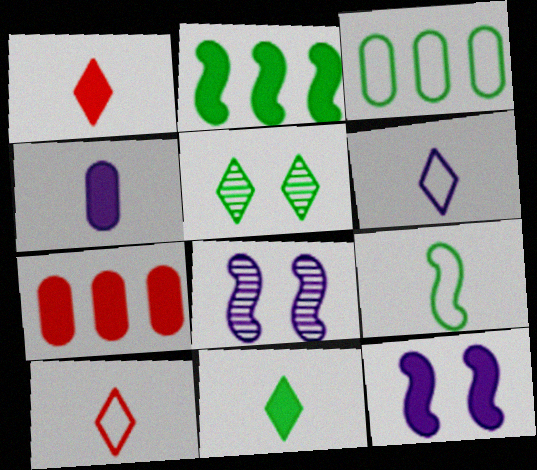[[1, 3, 8], 
[7, 11, 12]]